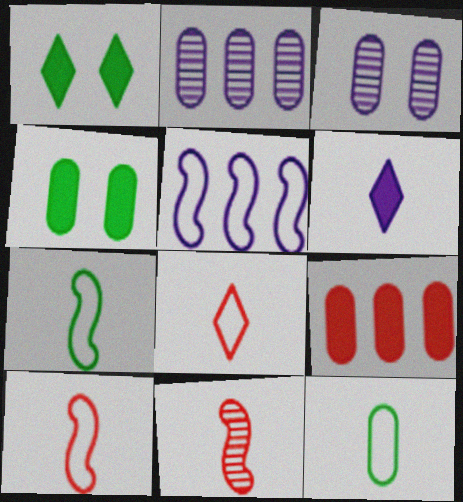[[1, 2, 10], 
[3, 5, 6], 
[3, 9, 12], 
[6, 11, 12]]